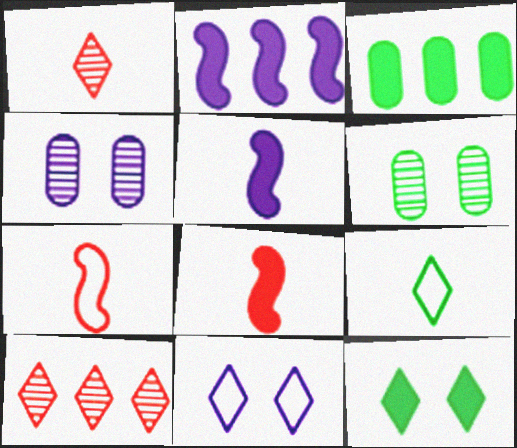[]